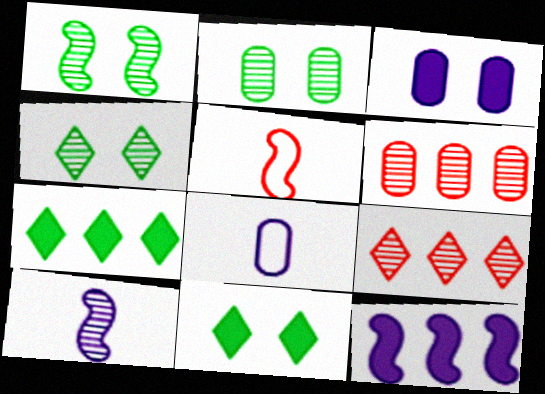[[1, 2, 4], 
[1, 5, 12], 
[2, 9, 10], 
[4, 6, 10]]